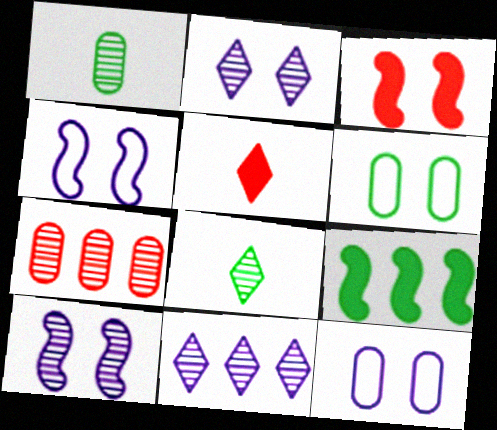[[2, 3, 6], 
[6, 8, 9], 
[7, 8, 10]]